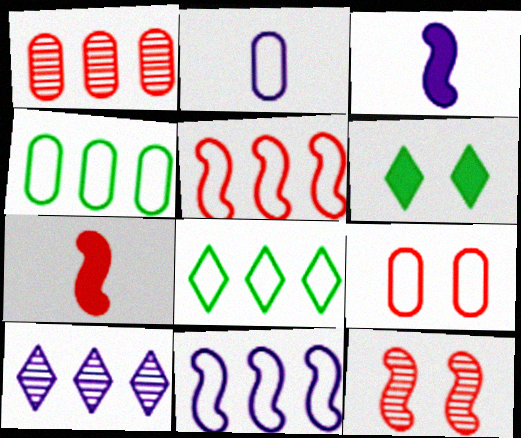[[2, 4, 9], 
[5, 7, 12]]